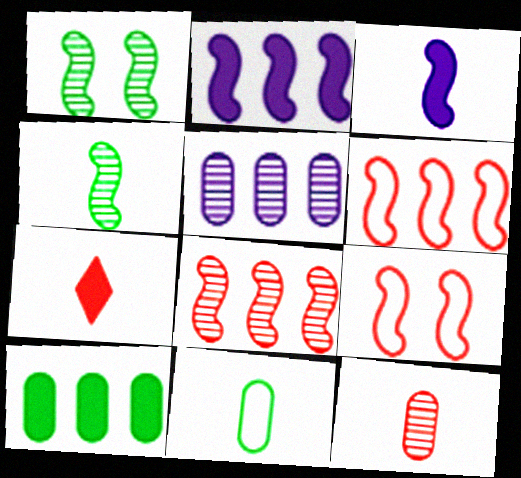[[1, 3, 6], 
[2, 4, 9]]